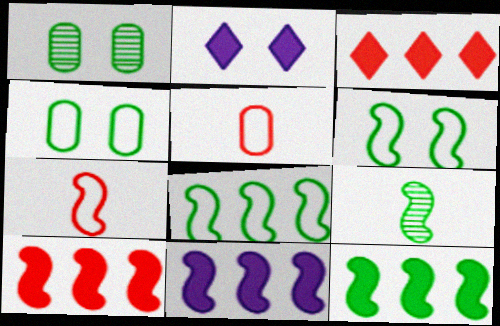[[6, 9, 12], 
[10, 11, 12]]